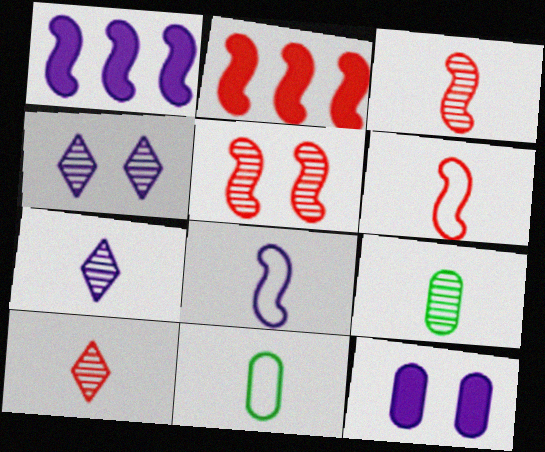[[2, 4, 11], 
[2, 5, 6], 
[3, 7, 9]]